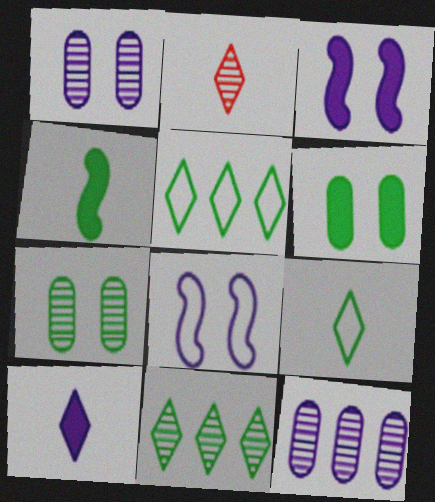[[2, 9, 10], 
[4, 5, 7], 
[8, 10, 12]]